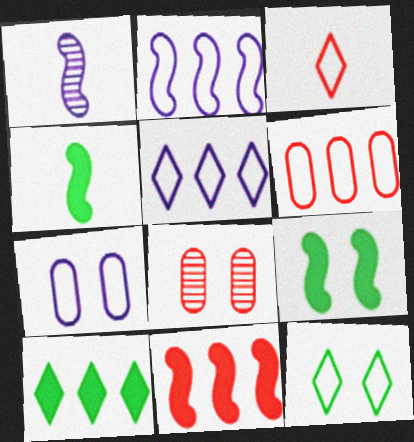[[3, 5, 12], 
[3, 8, 11], 
[4, 5, 8]]